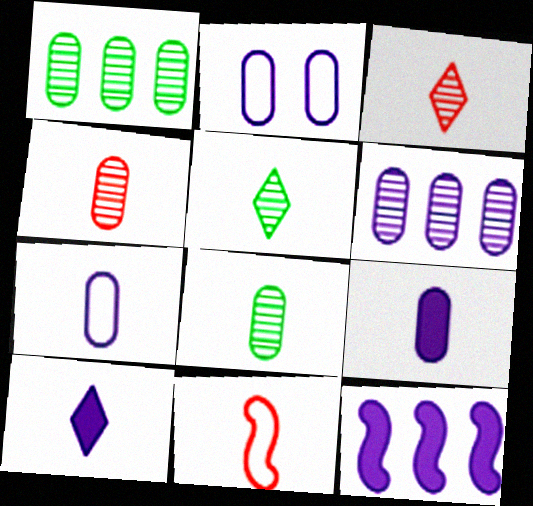[[2, 6, 9], 
[5, 9, 11], 
[8, 10, 11]]